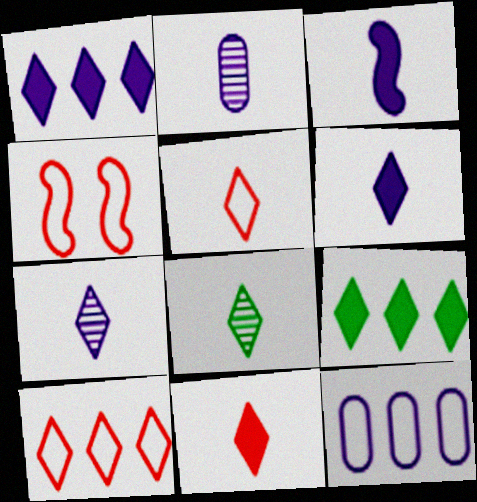[[2, 4, 9], 
[5, 6, 8]]